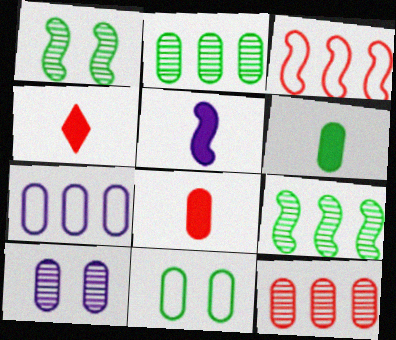[[1, 3, 5], 
[1, 4, 7], 
[2, 6, 11], 
[4, 5, 6]]